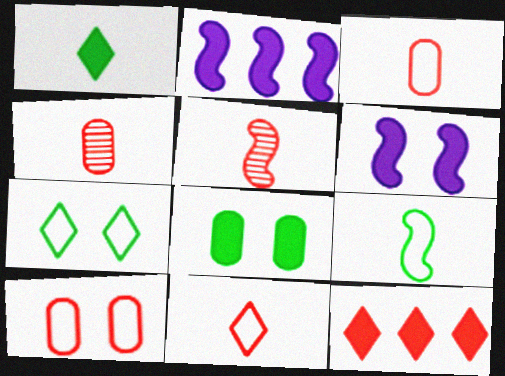[[2, 4, 7], 
[5, 10, 12]]